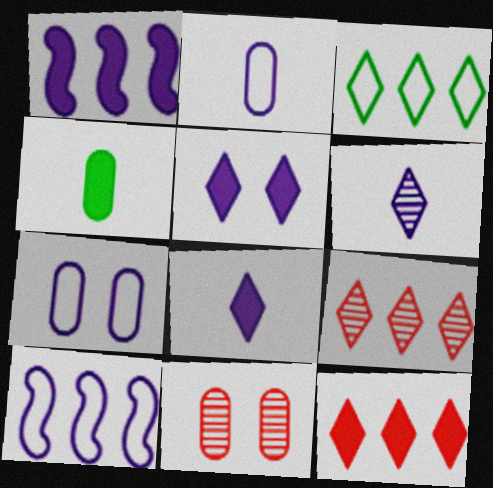[[1, 6, 7]]